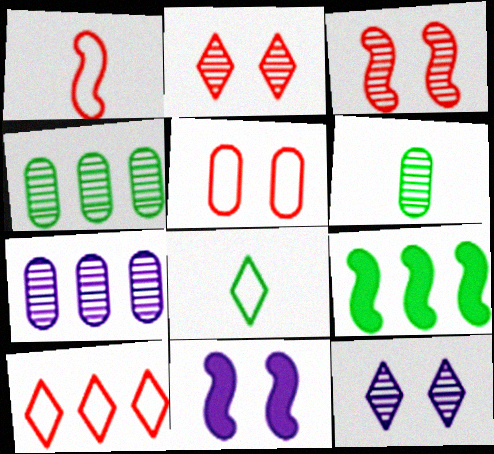[[1, 5, 10], 
[6, 10, 11], 
[7, 9, 10]]